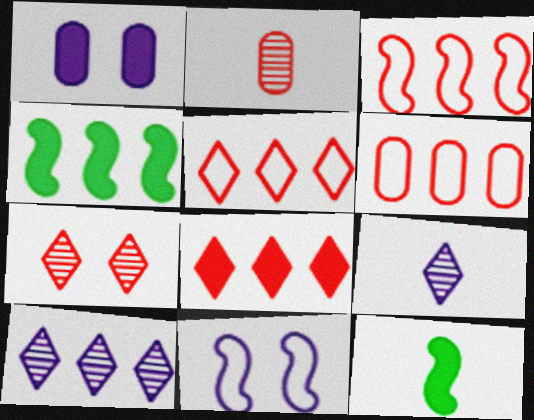[[1, 8, 12], 
[3, 5, 6], 
[4, 6, 10]]